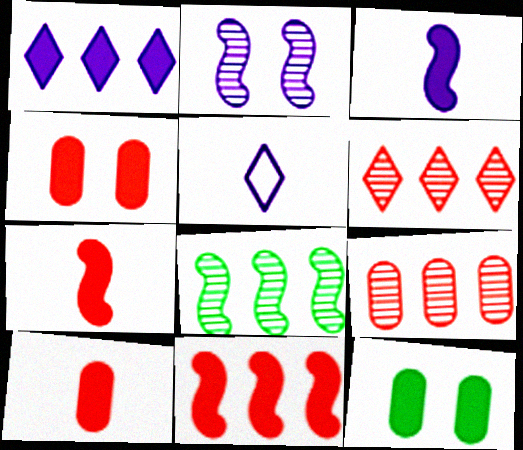[[1, 7, 12], 
[4, 5, 8]]